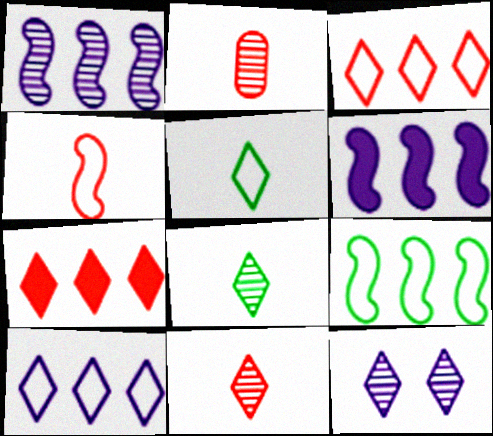[[5, 7, 12]]